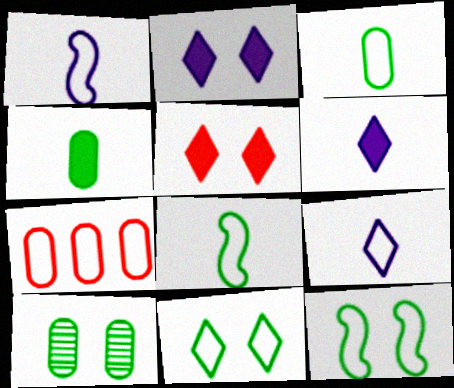[[1, 7, 11], 
[7, 9, 12]]